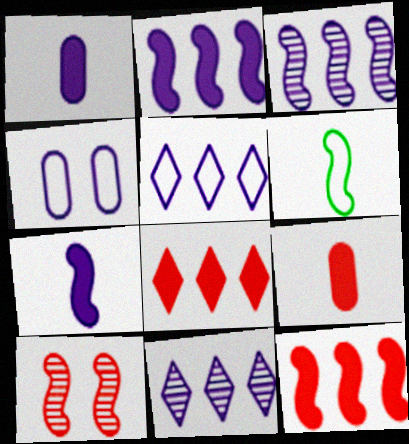[[2, 6, 10], 
[4, 7, 11]]